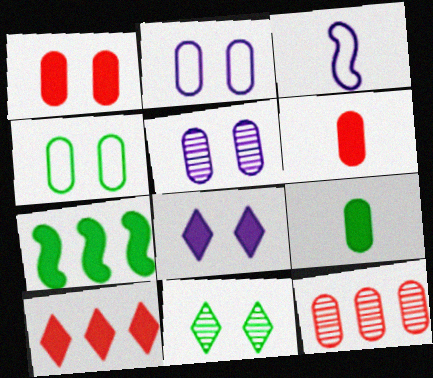[[1, 4, 5], 
[2, 9, 12], 
[6, 7, 8]]